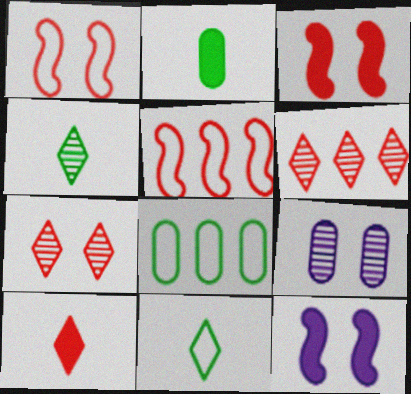[]